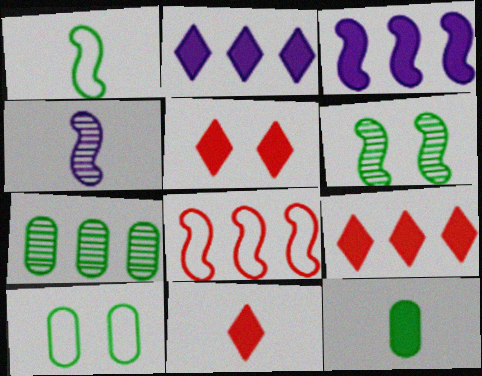[[2, 7, 8], 
[3, 5, 12], 
[4, 9, 10], 
[5, 9, 11], 
[7, 10, 12]]